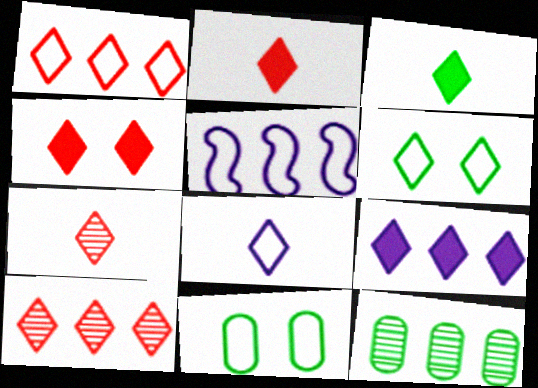[[1, 4, 7], 
[1, 6, 8], 
[3, 4, 9], 
[3, 7, 8], 
[6, 7, 9]]